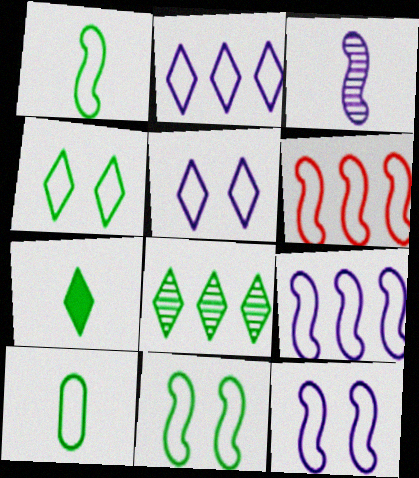[[1, 6, 12], 
[4, 7, 8], 
[5, 6, 10]]